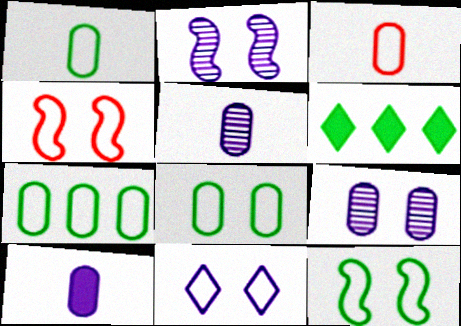[[1, 7, 8], 
[2, 3, 6], 
[4, 5, 6], 
[4, 8, 11]]